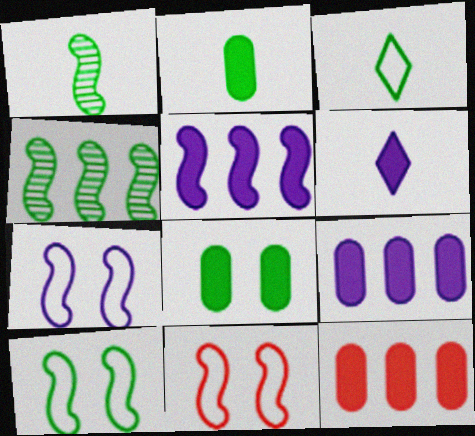[[1, 2, 3], 
[1, 5, 11], 
[3, 4, 8], 
[7, 10, 11]]